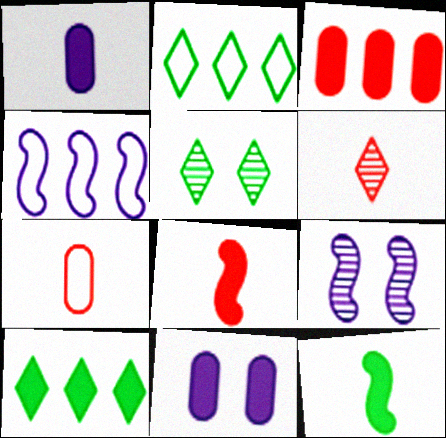[[6, 7, 8], 
[7, 9, 10], 
[8, 10, 11]]